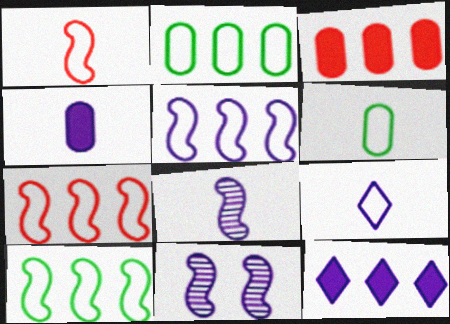[[1, 6, 9], 
[4, 8, 9], 
[5, 7, 10]]